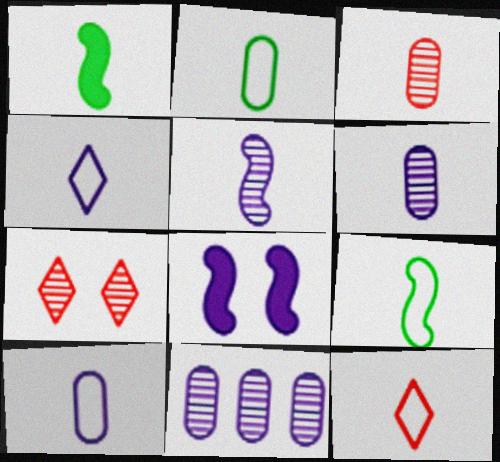[[1, 3, 4], 
[1, 6, 12], 
[4, 8, 11], 
[9, 10, 12]]